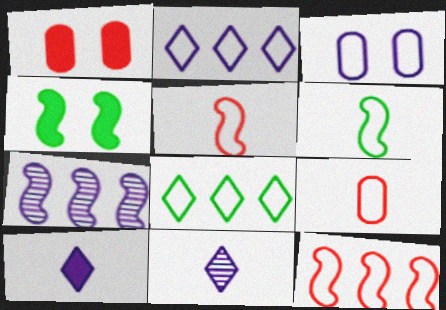[[3, 5, 8], 
[3, 7, 10], 
[4, 5, 7]]